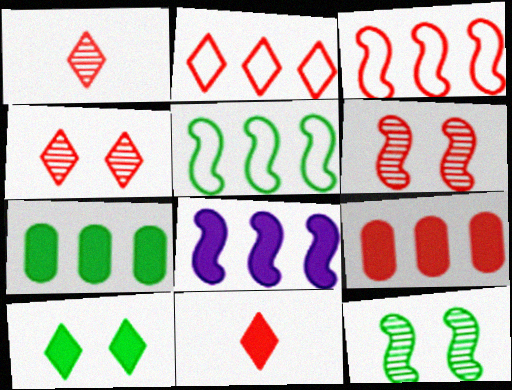[[2, 4, 11]]